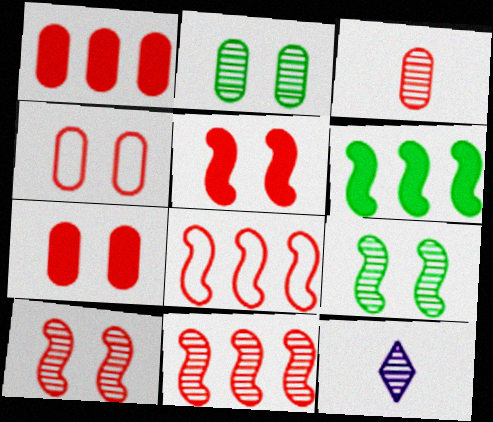[[1, 3, 4], 
[2, 11, 12], 
[4, 6, 12]]